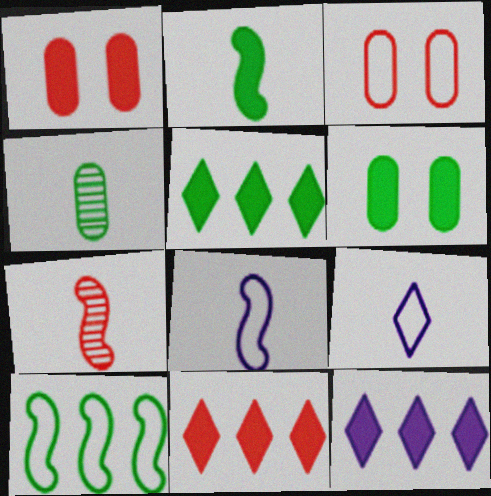[[1, 2, 12], 
[2, 5, 6], 
[2, 7, 8], 
[3, 7, 11], 
[3, 9, 10], 
[5, 11, 12]]